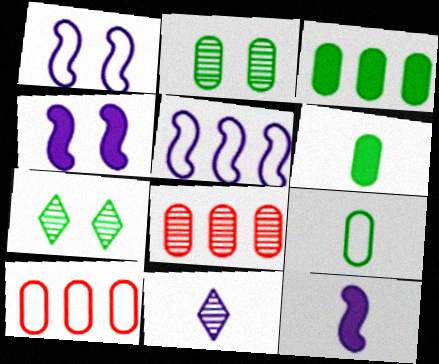[[2, 3, 9], 
[7, 10, 12]]